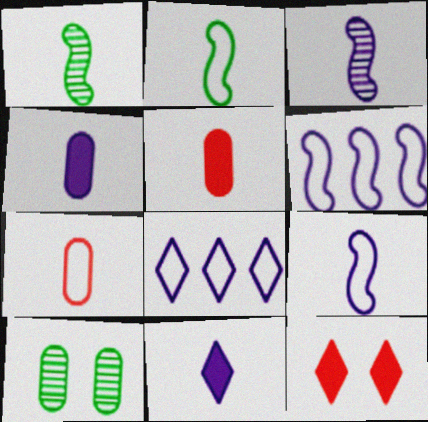[[1, 7, 11]]